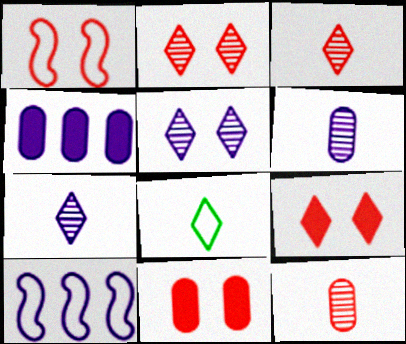[[1, 2, 11]]